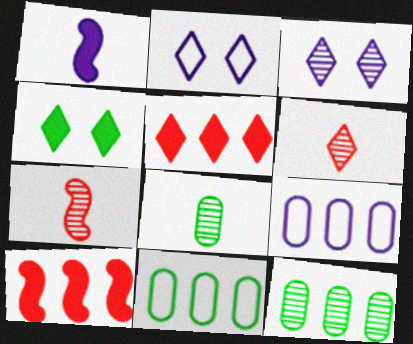[[1, 3, 9], 
[2, 8, 10], 
[3, 7, 12], 
[4, 7, 9]]